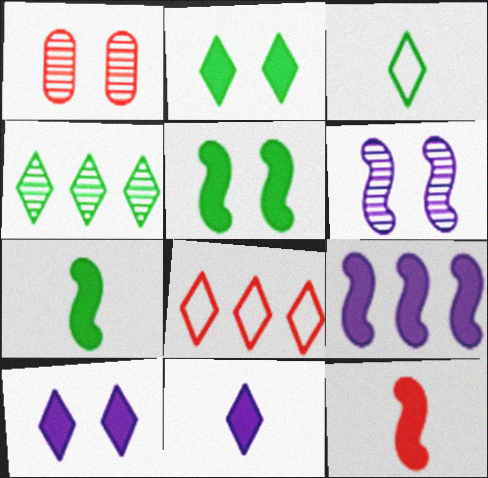[[1, 3, 9], 
[1, 8, 12], 
[2, 3, 4], 
[5, 9, 12]]